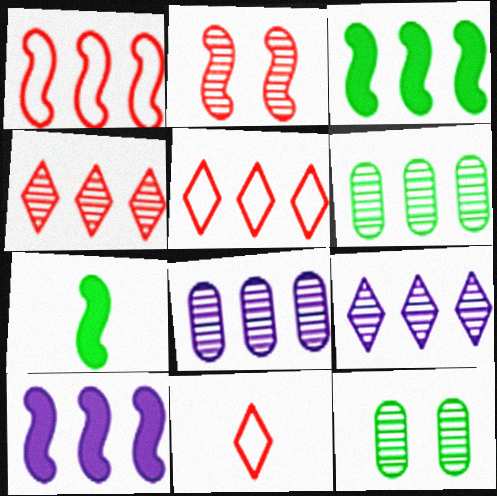[[3, 5, 8], 
[5, 6, 10], 
[10, 11, 12]]